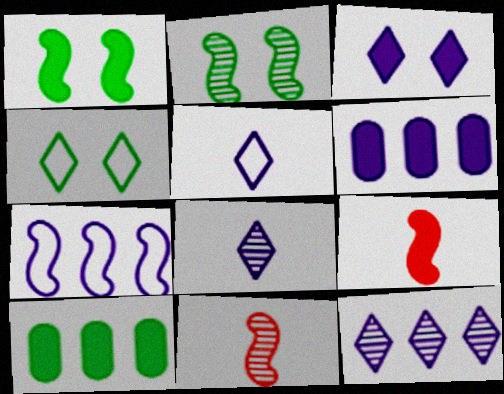[[1, 7, 11], 
[2, 7, 9], 
[3, 5, 12], 
[3, 9, 10], 
[4, 6, 11], 
[6, 7, 12]]